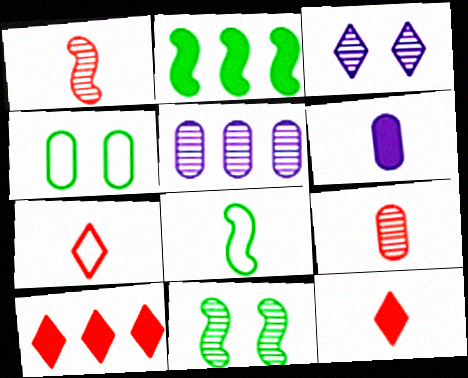[[2, 8, 11]]